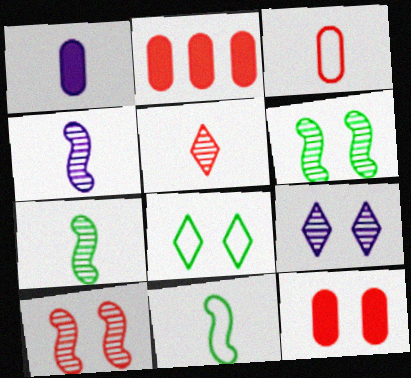[[1, 5, 11], 
[2, 4, 8], 
[2, 9, 11]]